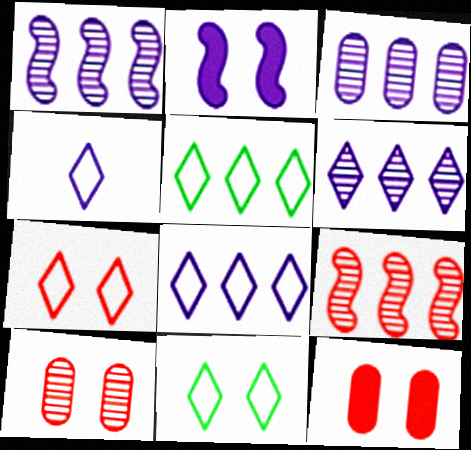[[1, 3, 6], 
[2, 3, 4], 
[2, 10, 11], 
[4, 5, 7]]